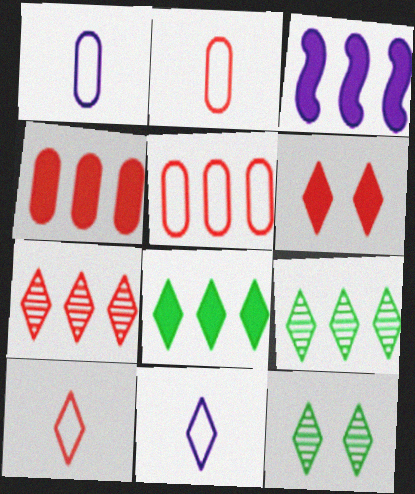[[2, 3, 12], 
[3, 4, 8], 
[3, 5, 9], 
[6, 7, 10], 
[6, 9, 11]]